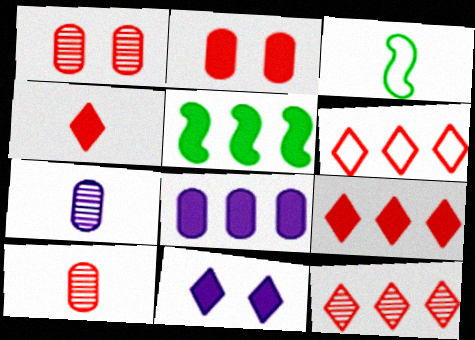[[3, 4, 7], 
[5, 8, 9], 
[6, 9, 12]]